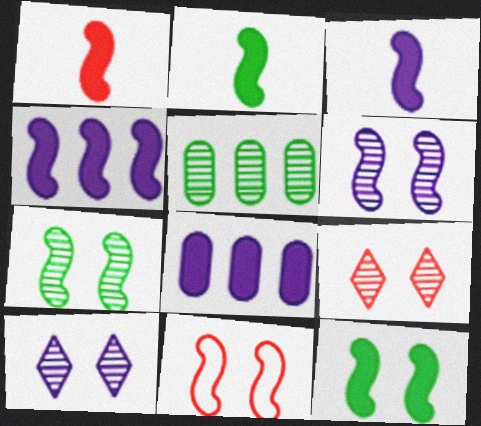[[1, 2, 3], 
[1, 4, 12], 
[6, 11, 12]]